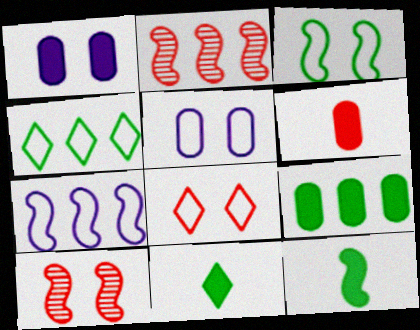[[1, 6, 9], 
[2, 5, 11], 
[2, 6, 8], 
[3, 5, 8], 
[7, 10, 12]]